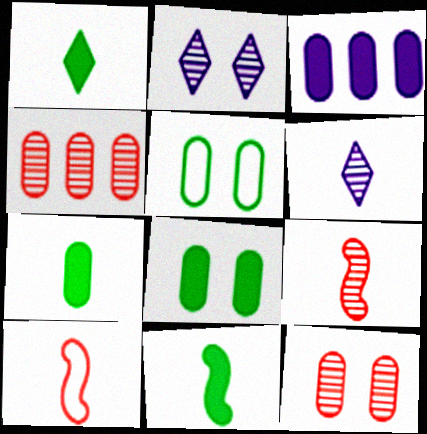[[1, 7, 11], 
[6, 7, 10]]